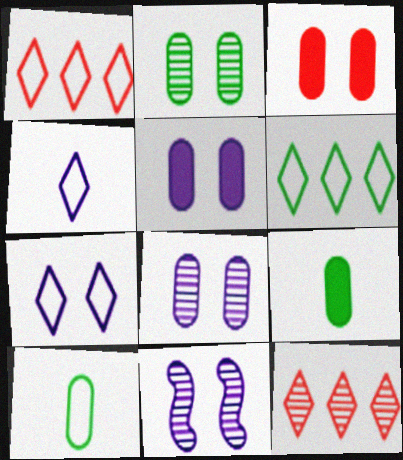[[1, 9, 11], 
[5, 7, 11]]